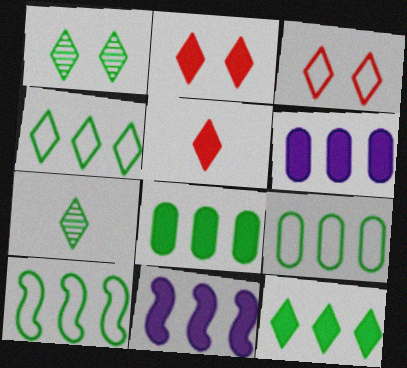[[4, 9, 10]]